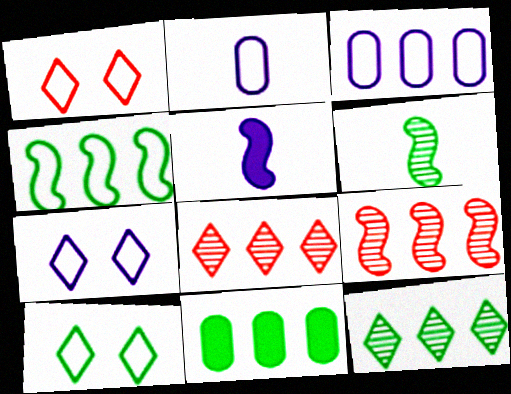[[1, 2, 4], 
[1, 7, 10], 
[4, 11, 12], 
[6, 10, 11]]